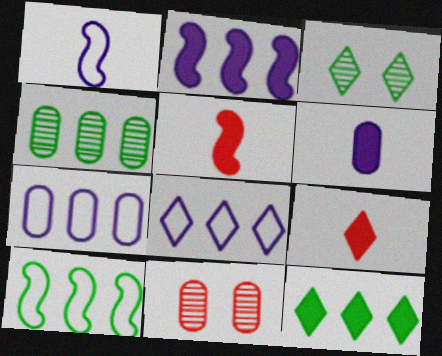[[1, 11, 12], 
[3, 5, 7], 
[3, 8, 9], 
[4, 10, 12]]